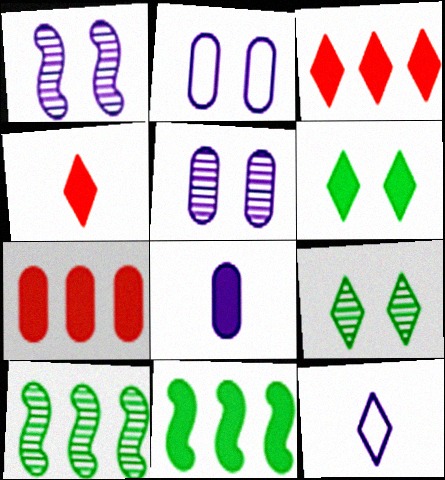[[2, 4, 10], 
[3, 9, 12]]